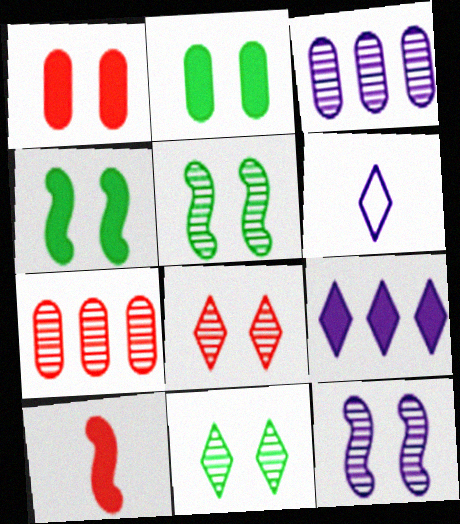[[2, 9, 10], 
[4, 6, 7]]